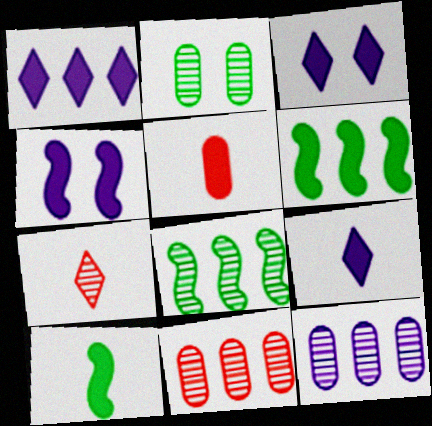[[1, 3, 9], 
[3, 5, 6], 
[5, 9, 10]]